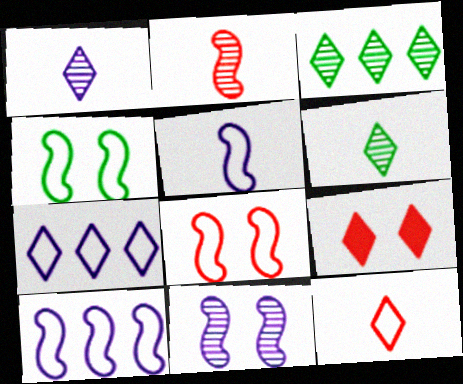[[6, 7, 9]]